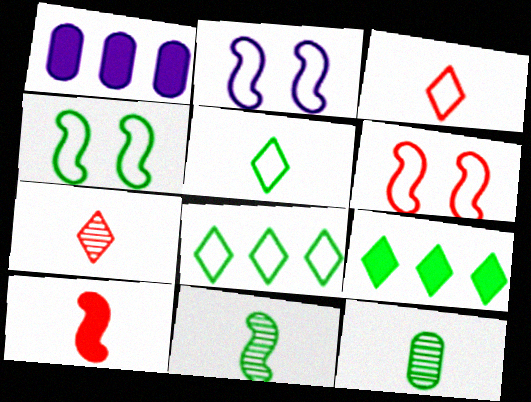[[1, 4, 7], 
[2, 4, 6], 
[4, 9, 12]]